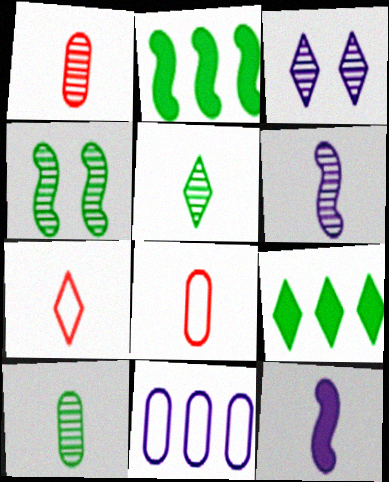[[1, 5, 6], 
[2, 3, 8], 
[3, 7, 9], 
[3, 11, 12], 
[5, 8, 12], 
[7, 10, 12]]